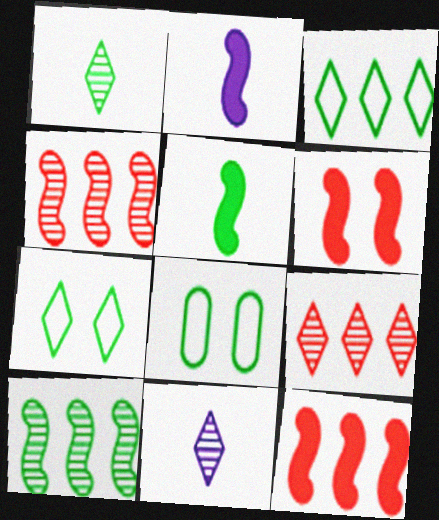[[2, 8, 9], 
[8, 11, 12]]